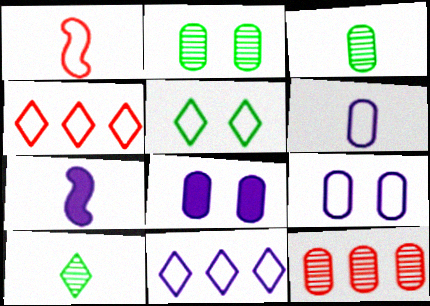[[2, 4, 7], 
[5, 7, 12]]